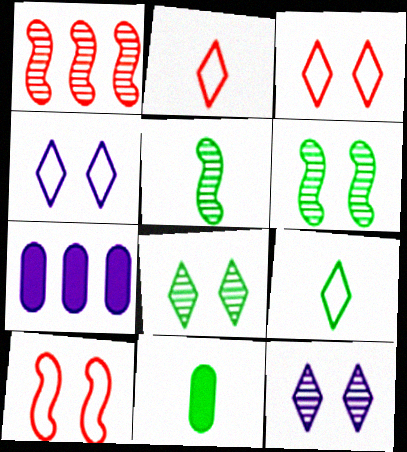[[1, 4, 11], 
[2, 6, 7], 
[3, 5, 7], 
[5, 9, 11]]